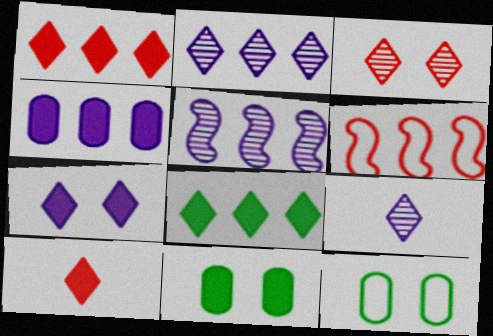[[5, 10, 12], 
[6, 9, 11], 
[7, 8, 10]]